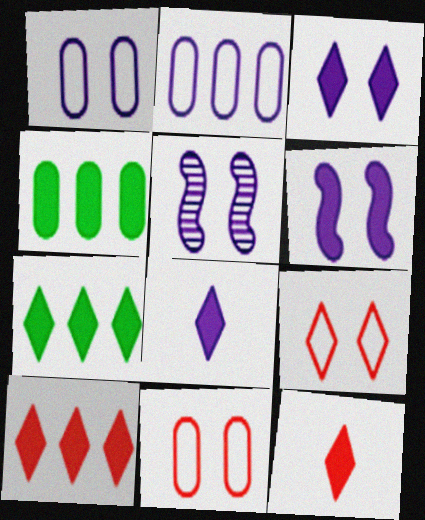[[1, 3, 5], 
[2, 5, 8], 
[3, 7, 12], 
[4, 6, 12]]